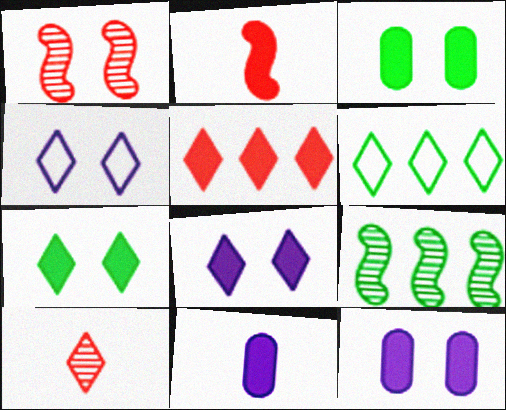[[1, 3, 4], 
[1, 6, 11], 
[6, 8, 10]]